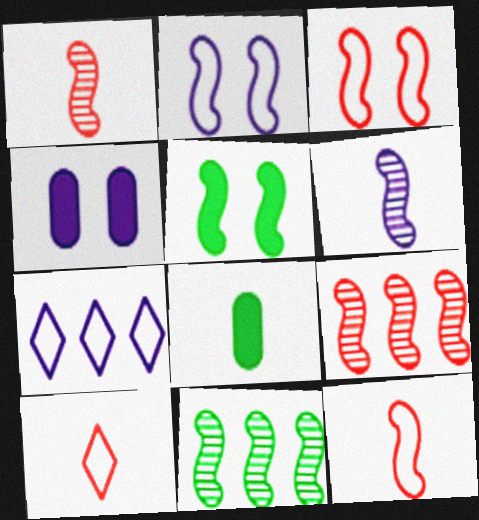[[4, 6, 7], 
[4, 10, 11], 
[6, 8, 10]]